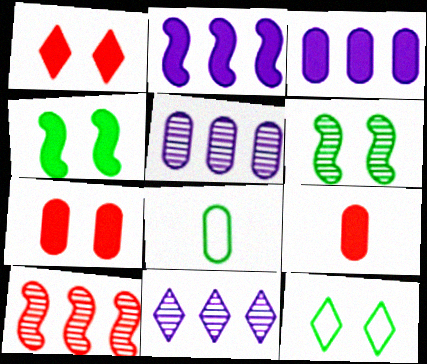[[5, 7, 8]]